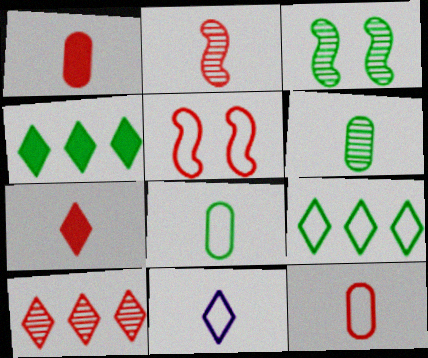[[1, 5, 10], 
[2, 7, 12], 
[3, 4, 8]]